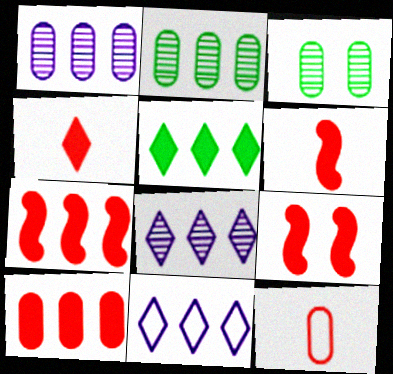[[2, 7, 11], 
[3, 6, 11], 
[4, 9, 10], 
[6, 7, 9]]